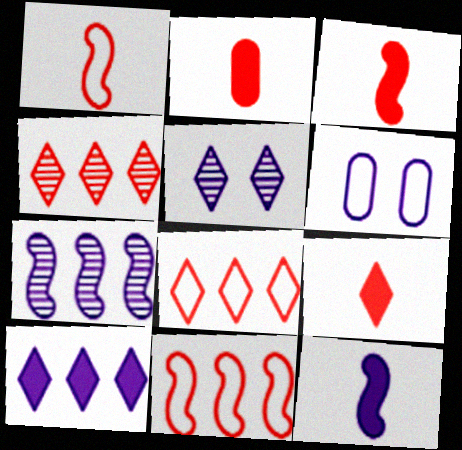[[2, 3, 9]]